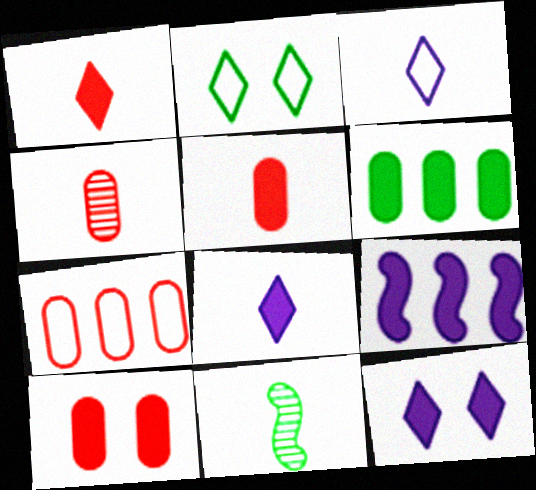[[2, 4, 9], 
[2, 6, 11], 
[3, 5, 11], 
[4, 7, 10], 
[7, 11, 12]]